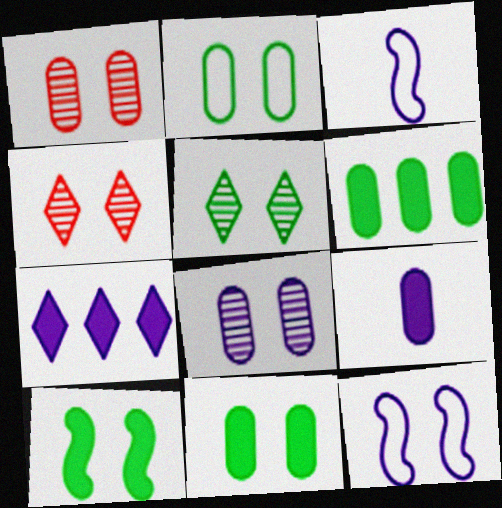[[2, 5, 10], 
[3, 4, 6], 
[3, 7, 8], 
[4, 11, 12]]